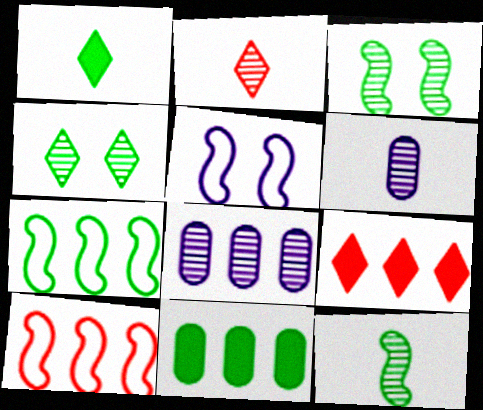[[2, 3, 8], 
[2, 5, 11], 
[2, 6, 12], 
[7, 8, 9]]